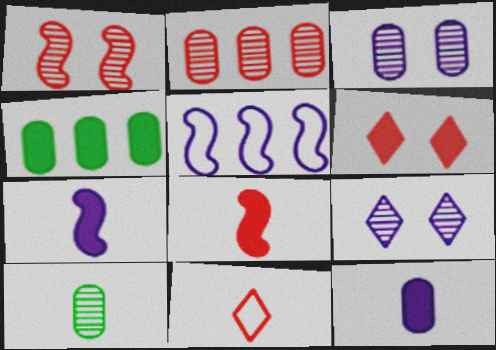[[2, 3, 10], 
[4, 6, 7], 
[5, 6, 10], 
[5, 9, 12], 
[7, 10, 11]]